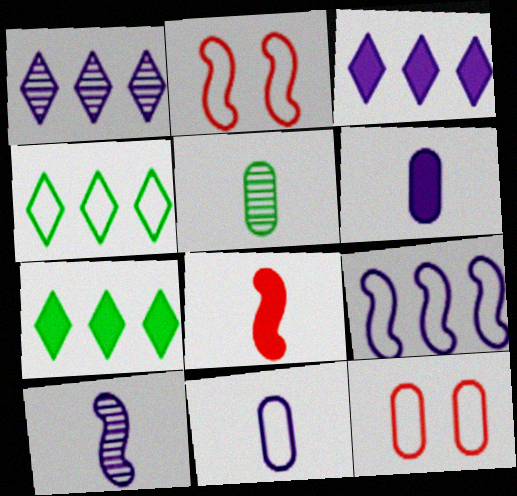[[2, 3, 5], 
[2, 4, 11], 
[7, 10, 12]]